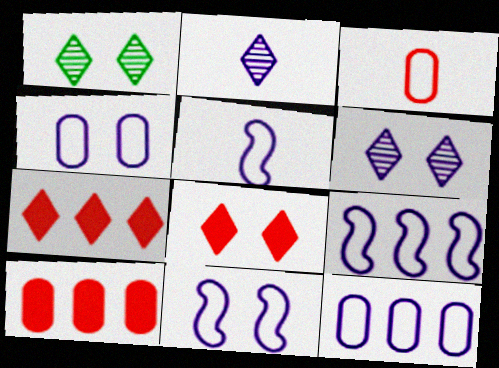[[1, 5, 10], 
[5, 9, 11]]